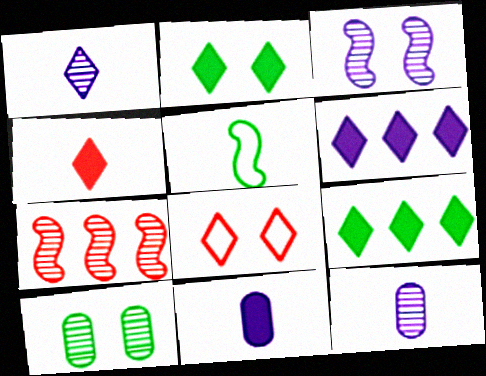[[1, 7, 10], 
[1, 8, 9], 
[2, 4, 6], 
[4, 5, 12], 
[5, 9, 10]]